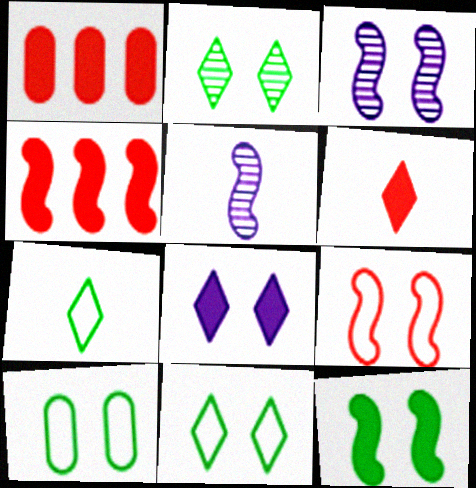[[1, 3, 7], 
[1, 5, 11], 
[2, 10, 12], 
[3, 9, 12]]